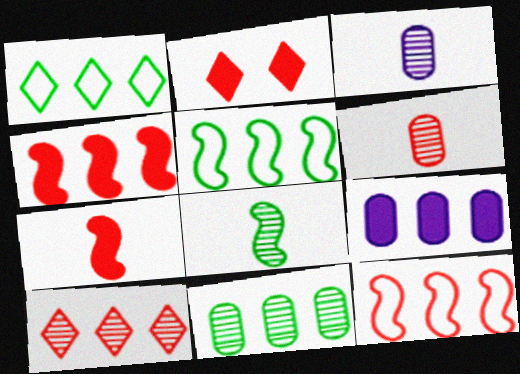[[2, 3, 5], 
[2, 6, 12], 
[5, 9, 10]]